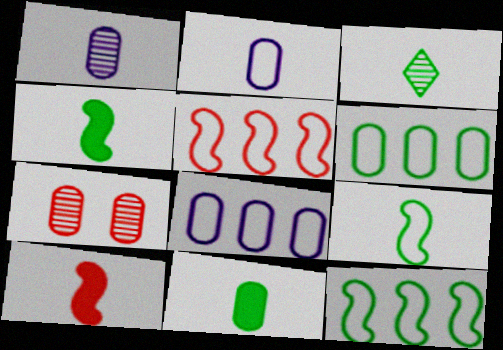[[2, 3, 10], 
[3, 9, 11], 
[7, 8, 11]]